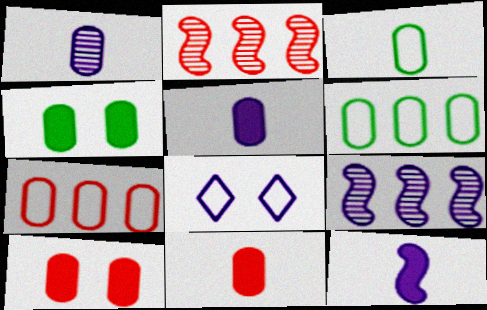[[1, 3, 11], 
[1, 4, 7], 
[1, 6, 10], 
[5, 8, 9]]